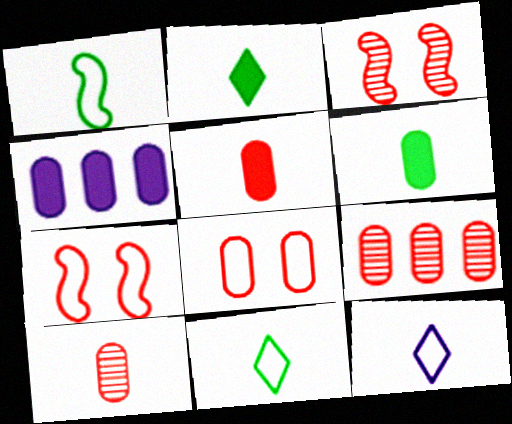[[3, 4, 11], 
[5, 8, 9]]